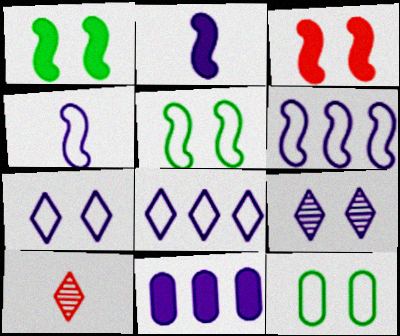[[3, 9, 12], 
[4, 9, 11], 
[5, 10, 11]]